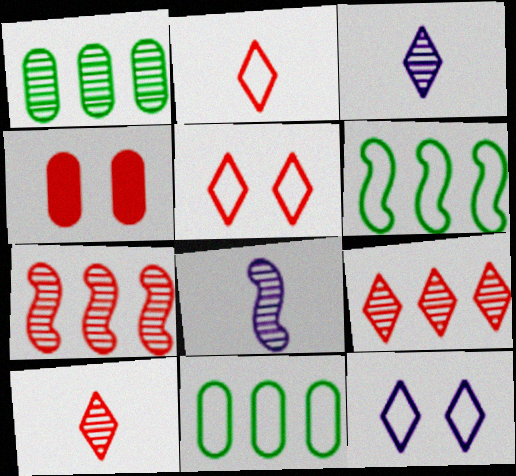[[2, 4, 7], 
[3, 4, 6]]